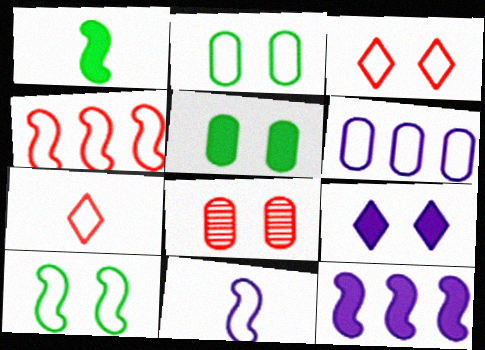[[4, 10, 11], 
[6, 7, 10], 
[8, 9, 10]]